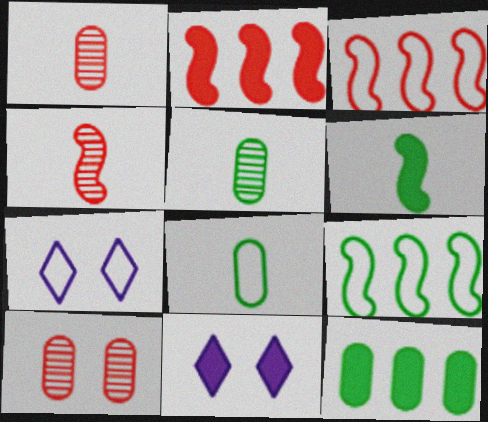[[1, 9, 11], 
[2, 5, 7], 
[3, 5, 11], 
[3, 7, 8], 
[4, 7, 12]]